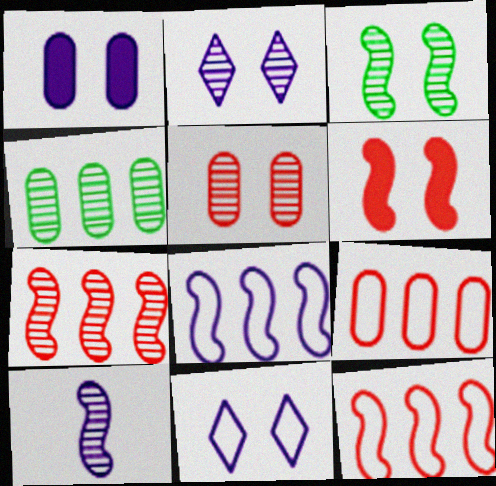[[2, 3, 5], 
[3, 7, 10]]